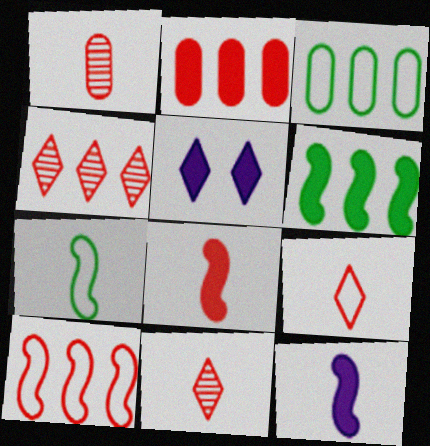[[1, 8, 9], 
[2, 4, 10]]